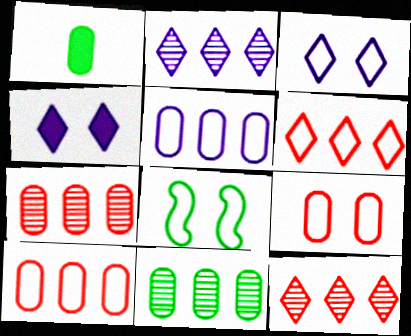[[3, 8, 9]]